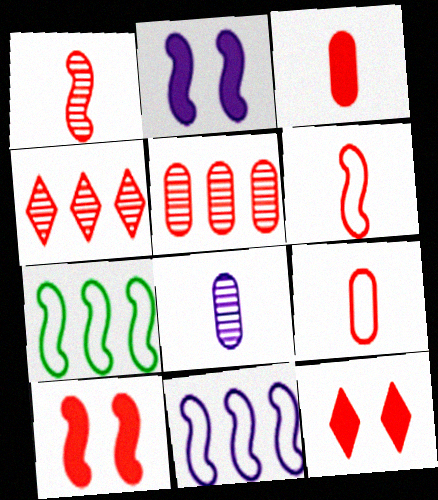[[1, 2, 7], 
[4, 9, 10], 
[5, 6, 12], 
[7, 8, 12]]